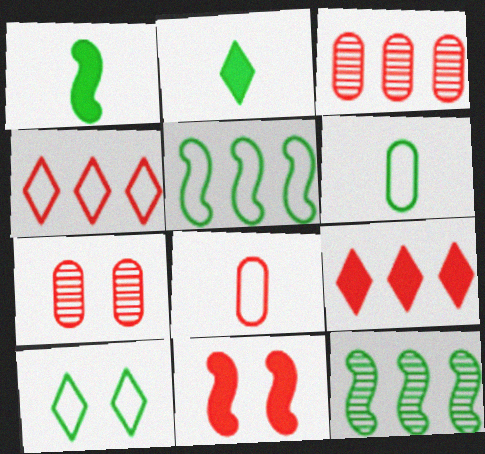[[5, 6, 10]]